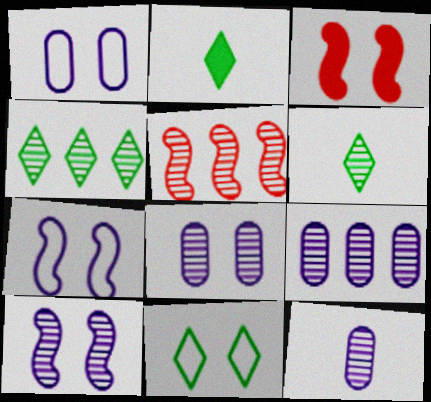[[1, 2, 5], 
[2, 4, 11], 
[3, 8, 11], 
[4, 5, 9], 
[5, 6, 8], 
[8, 9, 12]]